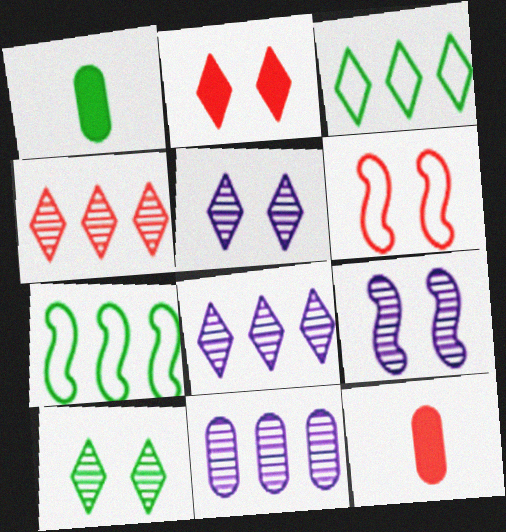[[1, 6, 8], 
[1, 7, 10], 
[3, 9, 12], 
[4, 6, 12], 
[5, 7, 12]]